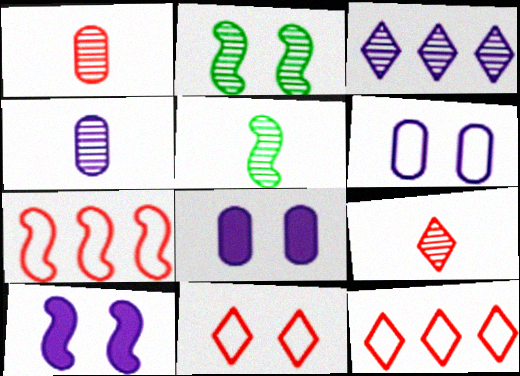[[1, 2, 3], 
[2, 8, 11], 
[4, 5, 9], 
[5, 7, 10], 
[5, 8, 12]]